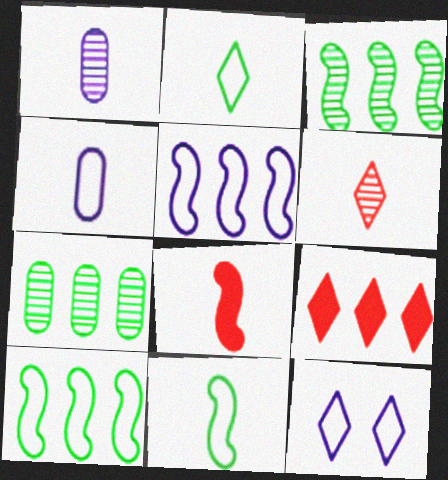[[1, 2, 8], 
[4, 5, 12], 
[5, 7, 9], 
[7, 8, 12]]